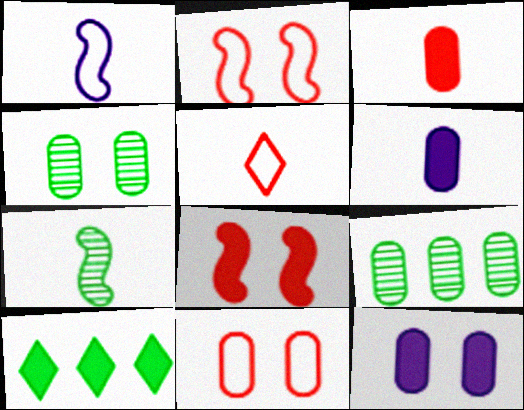[[4, 11, 12], 
[5, 6, 7], 
[6, 8, 10], 
[6, 9, 11]]